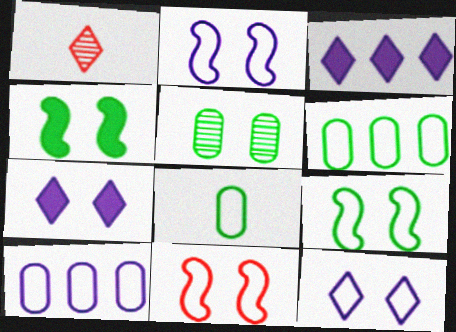[[1, 4, 10], 
[2, 9, 11], 
[5, 7, 11]]